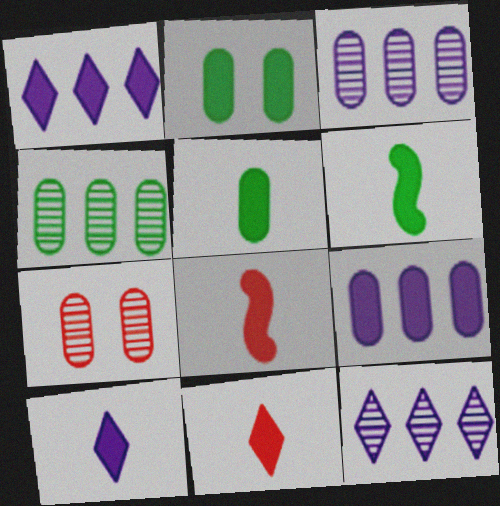[[1, 2, 8], 
[5, 8, 10]]